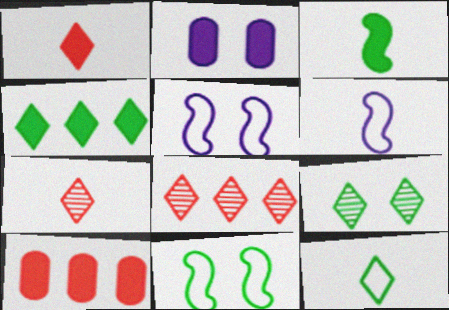[[4, 9, 12], 
[6, 9, 10]]